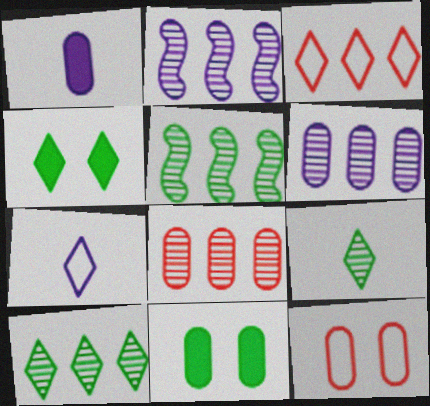[[2, 8, 10]]